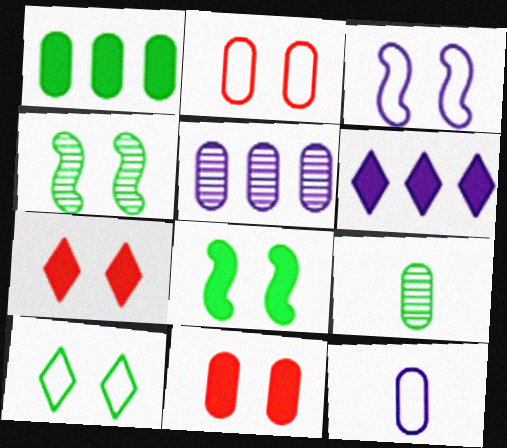[[2, 3, 10]]